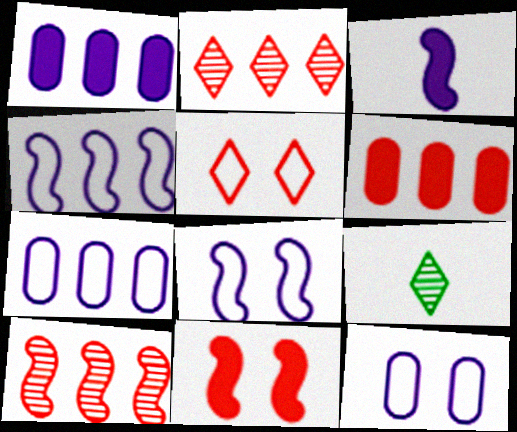[[6, 8, 9], 
[7, 9, 11]]